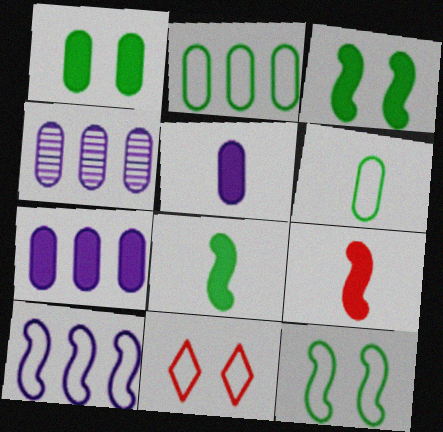[[4, 8, 11], 
[6, 10, 11]]